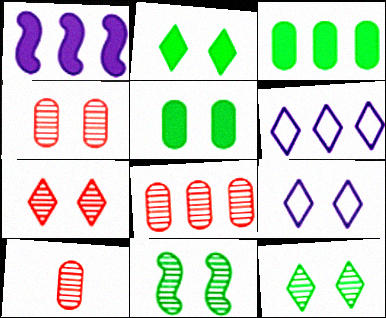[[2, 7, 9], 
[4, 8, 10]]